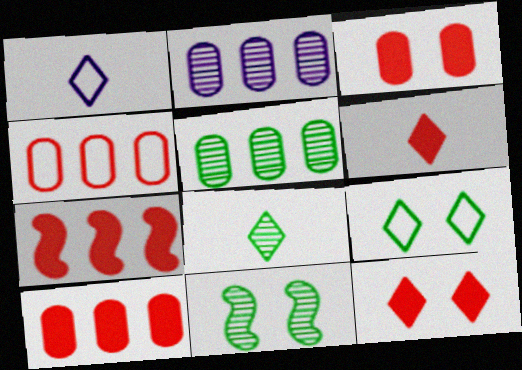[[1, 6, 8], 
[1, 10, 11], 
[3, 6, 7], 
[5, 8, 11]]